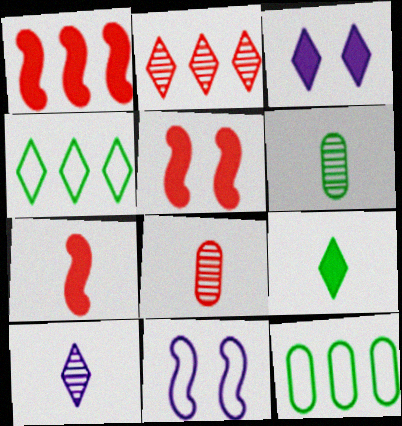[[1, 5, 7], 
[5, 10, 12]]